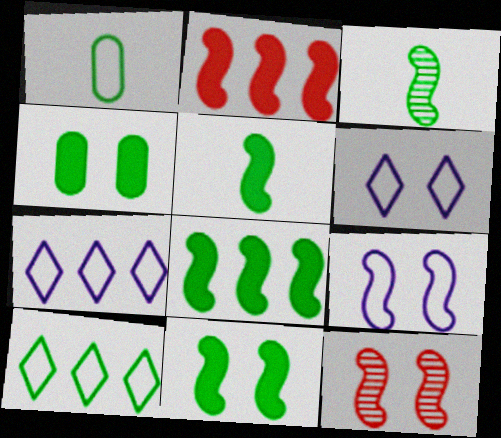[[2, 3, 9], 
[3, 4, 10], 
[4, 6, 12], 
[5, 8, 11], 
[9, 11, 12]]